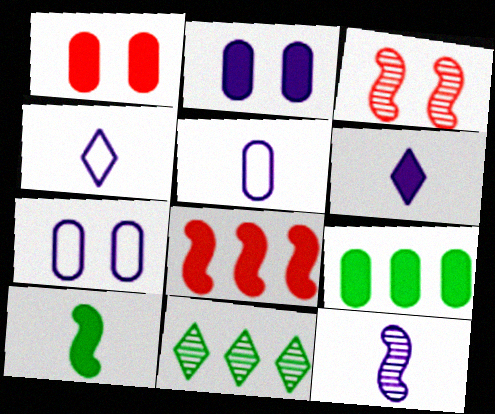[[3, 4, 9], 
[5, 6, 12]]